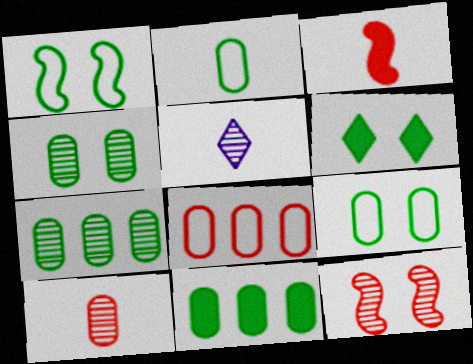[[1, 4, 6], 
[2, 3, 5], 
[2, 4, 11], 
[5, 7, 12]]